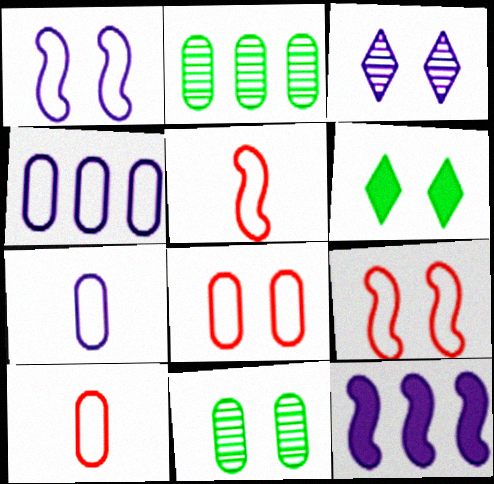[[3, 7, 12]]